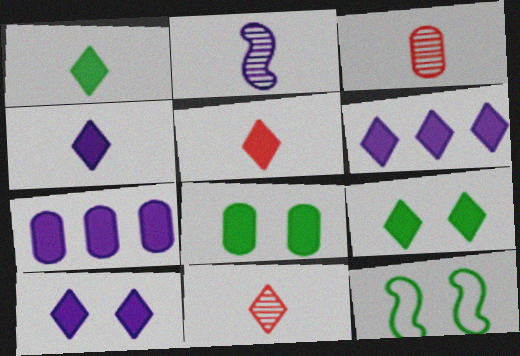[[1, 4, 5], 
[3, 6, 12], 
[4, 6, 10], 
[5, 6, 9], 
[7, 11, 12]]